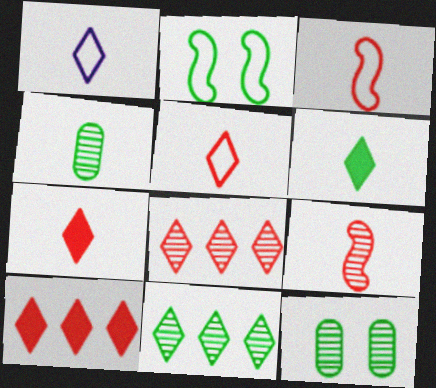[]